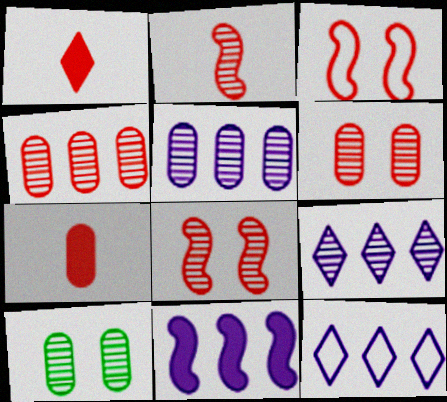[[1, 3, 4], 
[2, 9, 10], 
[5, 11, 12]]